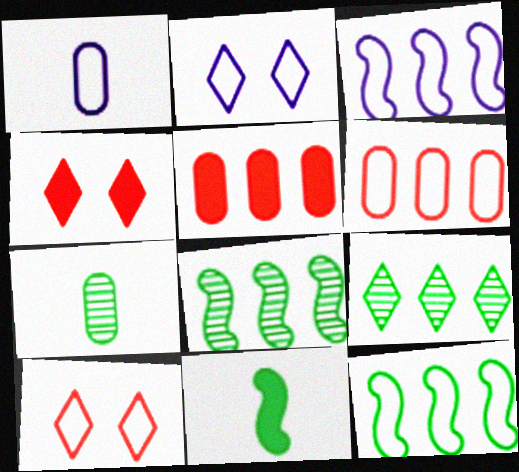[[1, 2, 3], 
[1, 4, 8], 
[1, 10, 12], 
[3, 4, 7], 
[3, 5, 9]]